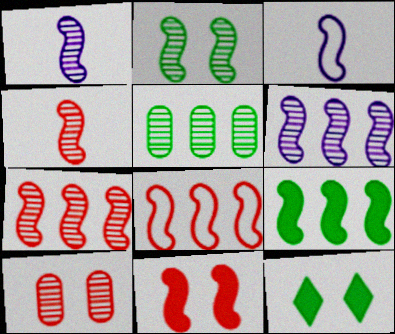[[1, 2, 7], 
[2, 4, 6], 
[4, 8, 11], 
[6, 8, 9]]